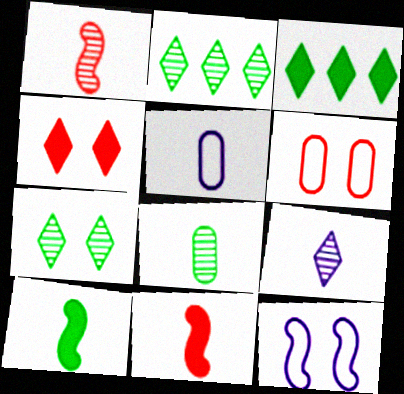[[1, 8, 9]]